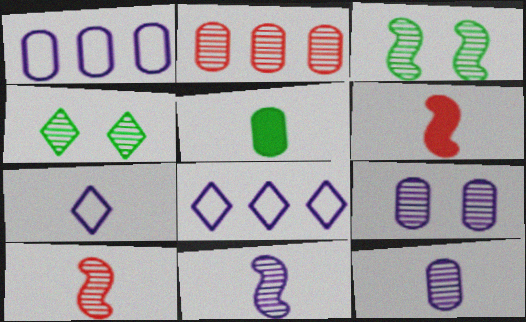[[1, 4, 6], 
[2, 4, 11], 
[5, 7, 10]]